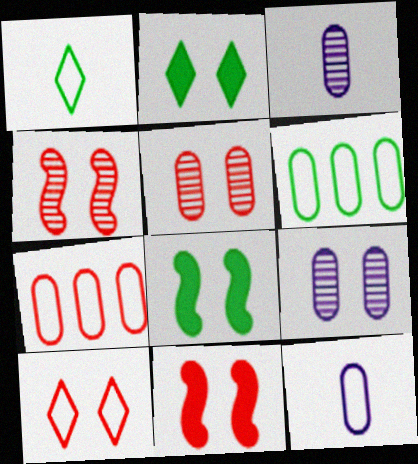[[5, 10, 11], 
[8, 9, 10]]